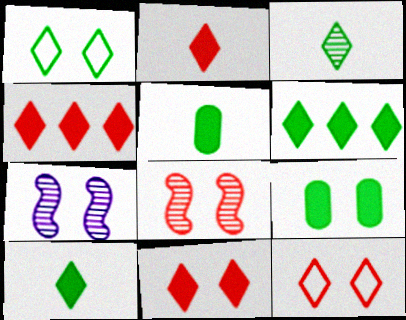[[1, 3, 6], 
[2, 4, 11], 
[7, 9, 12]]